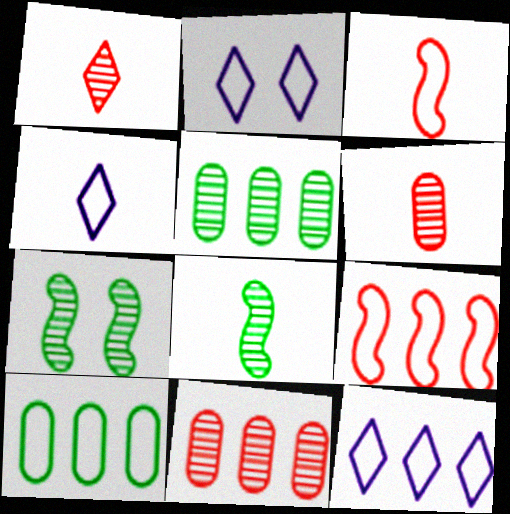[[2, 3, 10], 
[2, 4, 12], 
[9, 10, 12]]